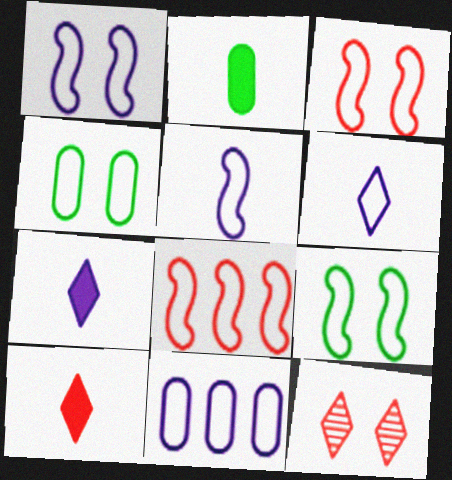[[1, 3, 9], 
[1, 6, 11], 
[4, 6, 8], 
[5, 8, 9]]